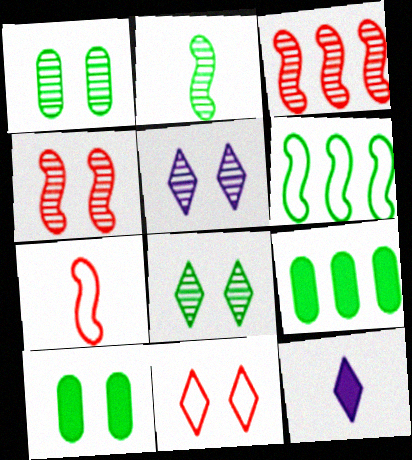[[1, 4, 5], 
[5, 7, 9]]